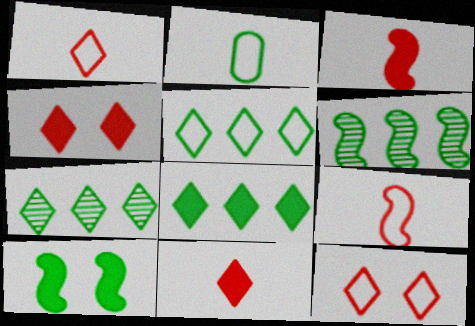[[2, 7, 10], 
[5, 7, 8]]